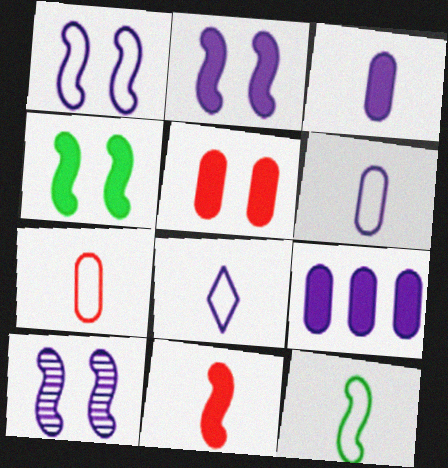[[1, 2, 10], 
[7, 8, 12], 
[8, 9, 10]]